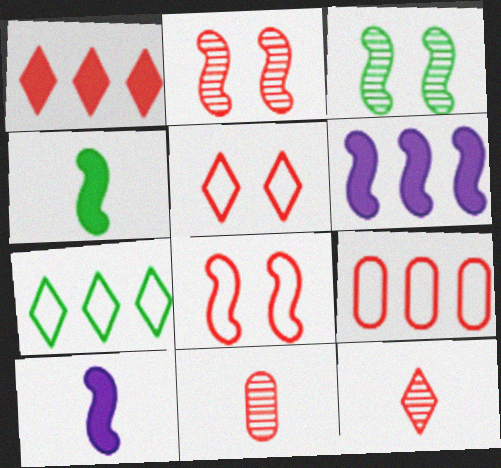[[1, 5, 12], 
[1, 8, 11]]